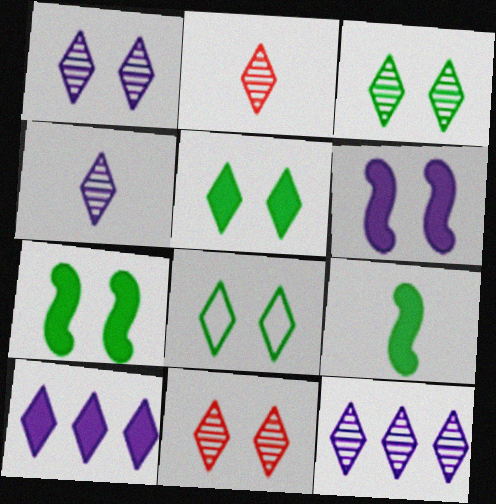[[1, 3, 11], 
[1, 4, 12], 
[2, 3, 12], 
[2, 8, 10], 
[3, 5, 8]]